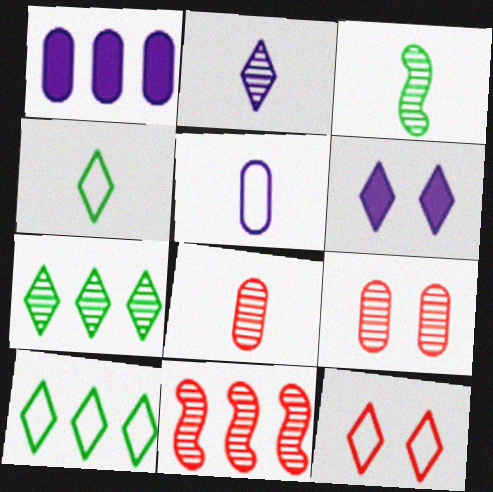[[1, 3, 12], 
[1, 10, 11], 
[2, 3, 8]]